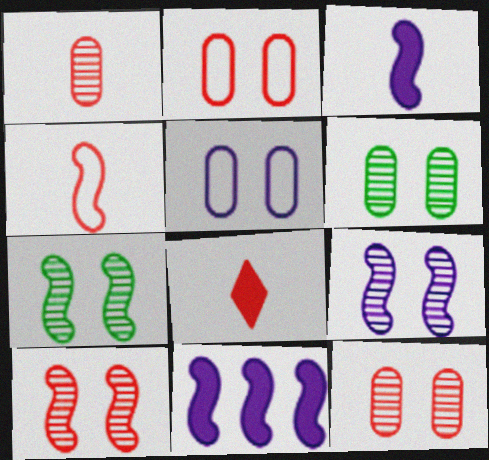[[1, 4, 8], 
[4, 7, 11], 
[7, 9, 10]]